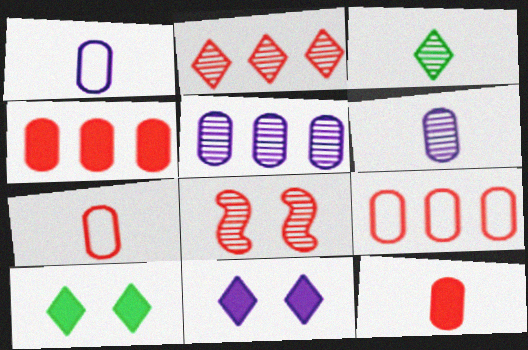[[3, 5, 8]]